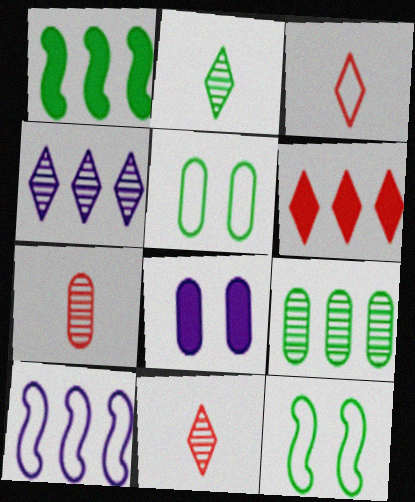[[1, 2, 5], 
[3, 5, 10], 
[6, 9, 10]]